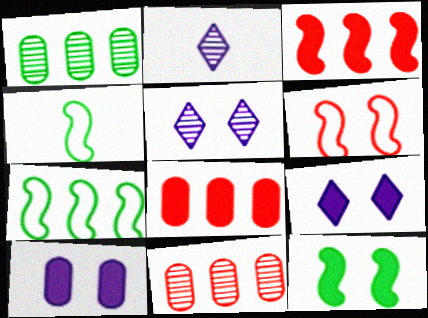[[4, 5, 8], 
[4, 9, 11]]